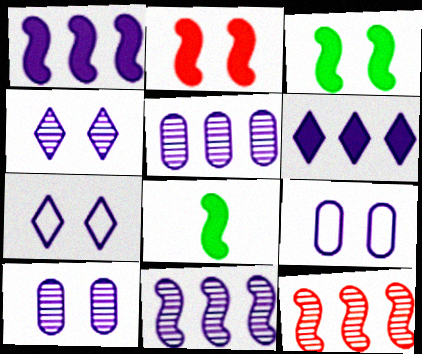[[1, 2, 8]]